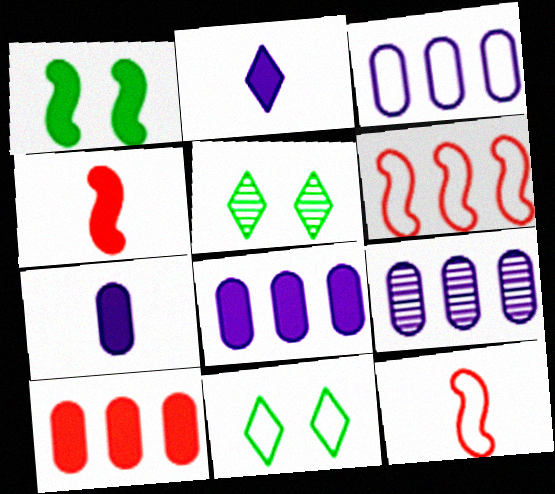[[1, 2, 10], 
[3, 4, 5], 
[3, 8, 9], 
[3, 11, 12], 
[4, 9, 11], 
[5, 6, 7], 
[5, 8, 12]]